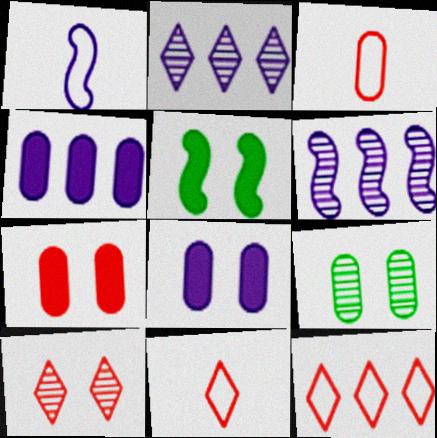[[1, 2, 8], 
[2, 3, 5], 
[3, 4, 9]]